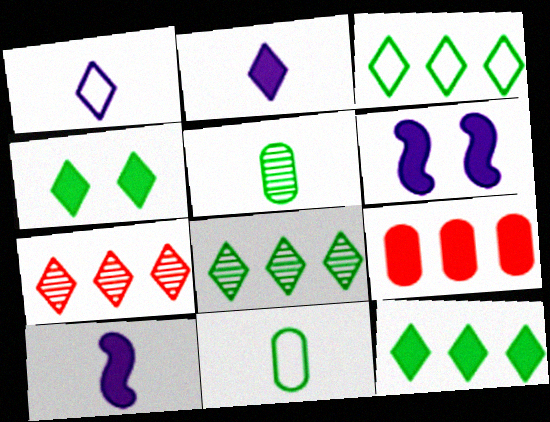[[1, 4, 7], 
[3, 8, 12], 
[4, 9, 10], 
[6, 7, 11]]